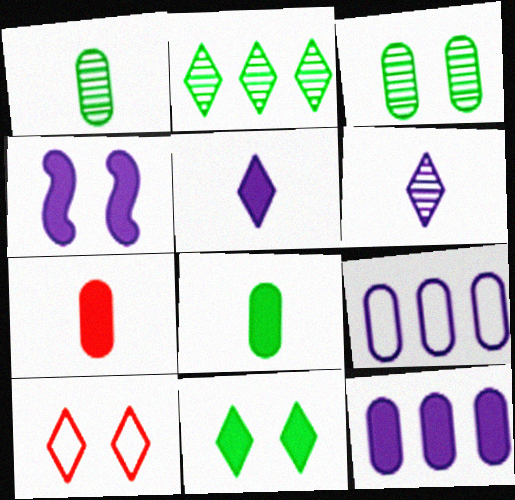[[2, 5, 10], 
[3, 4, 10], 
[3, 7, 9], 
[4, 5, 12], 
[4, 6, 9]]